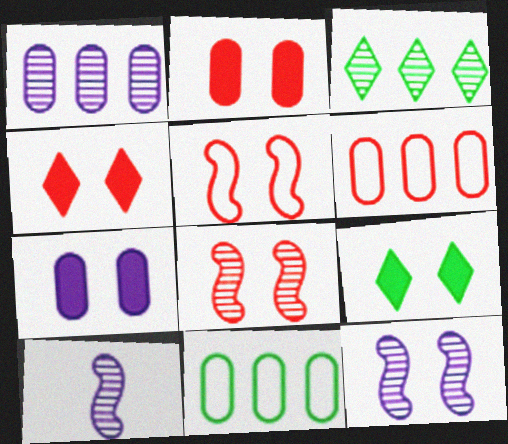[[4, 10, 11], 
[6, 9, 10]]